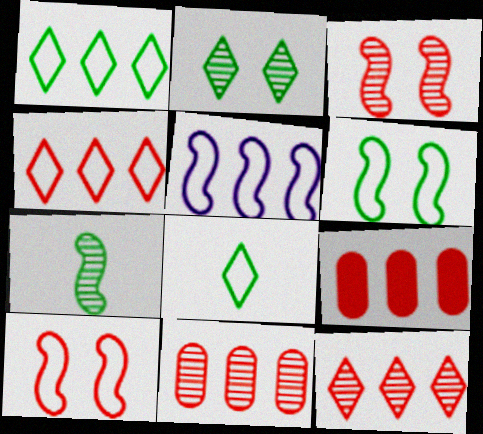[]